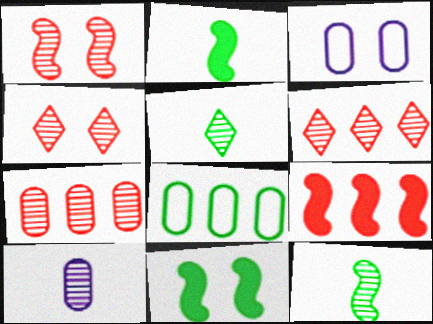[[2, 3, 6], 
[3, 4, 11], 
[3, 5, 9], 
[5, 8, 11]]